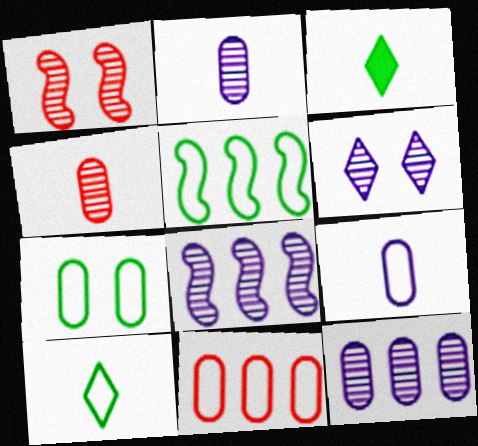[[2, 6, 8], 
[5, 7, 10], 
[7, 9, 11]]